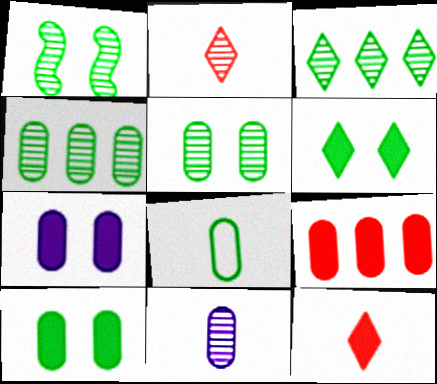[[4, 8, 10]]